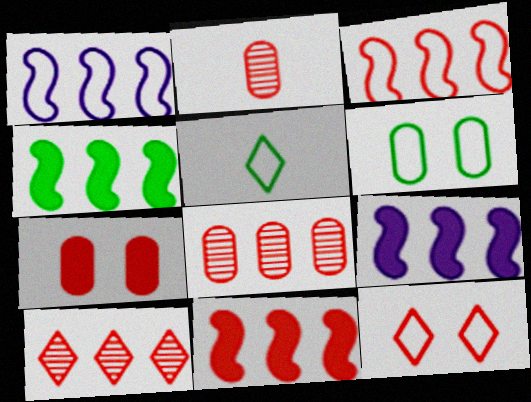[[2, 11, 12], 
[4, 9, 11]]